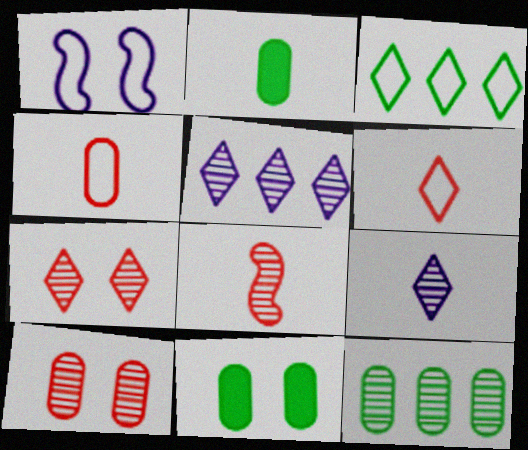[[1, 3, 4], 
[1, 7, 11]]